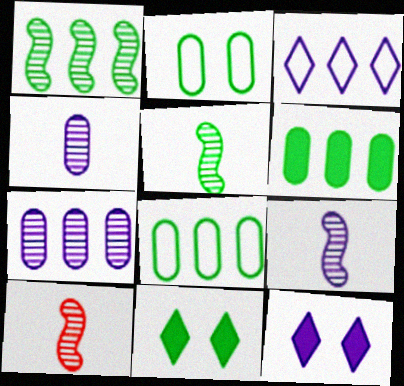[[5, 8, 11], 
[5, 9, 10], 
[8, 10, 12]]